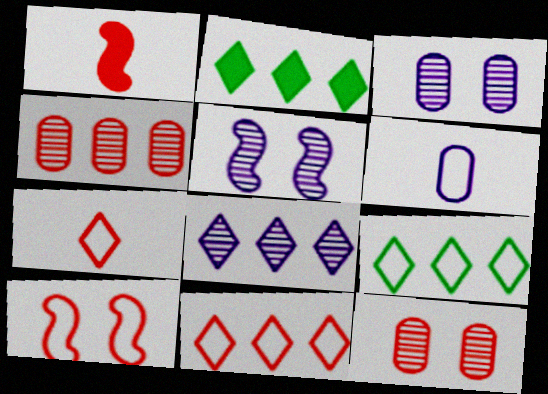[[1, 3, 9], 
[1, 11, 12], 
[2, 8, 11], 
[6, 9, 10]]